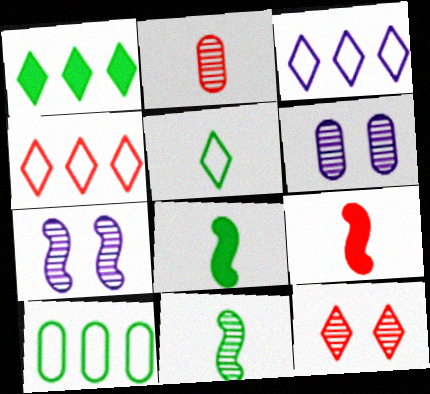[[4, 6, 8]]